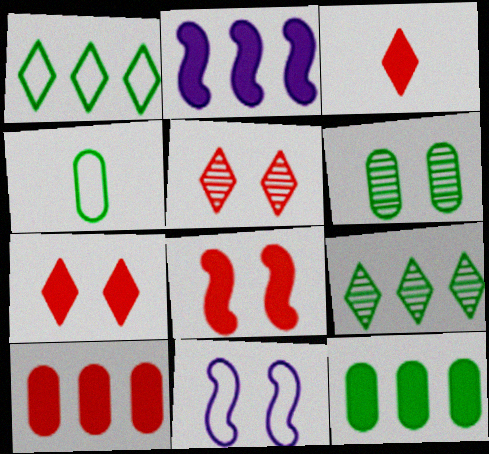[[2, 4, 5], 
[3, 8, 10], 
[4, 6, 12], 
[6, 7, 11]]